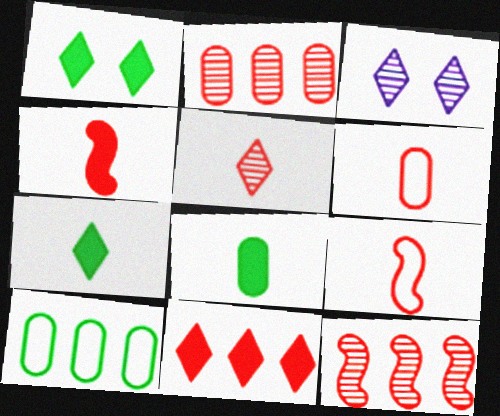[[3, 4, 10], 
[4, 5, 6]]